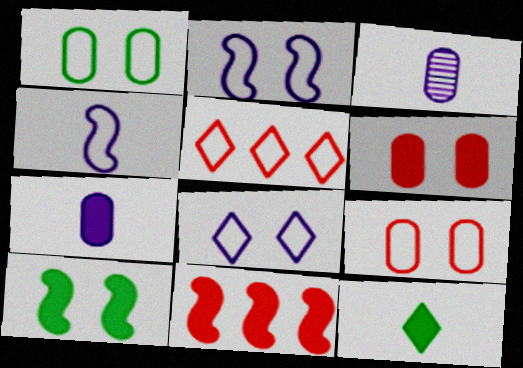[[1, 4, 5], 
[3, 5, 10]]